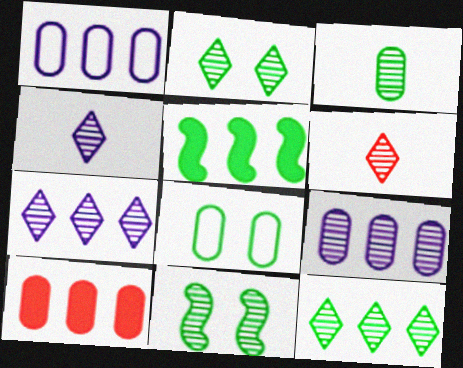[[2, 6, 7], 
[3, 11, 12], 
[6, 9, 11]]